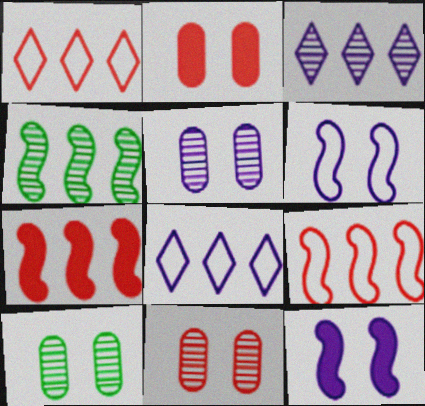[[5, 10, 11]]